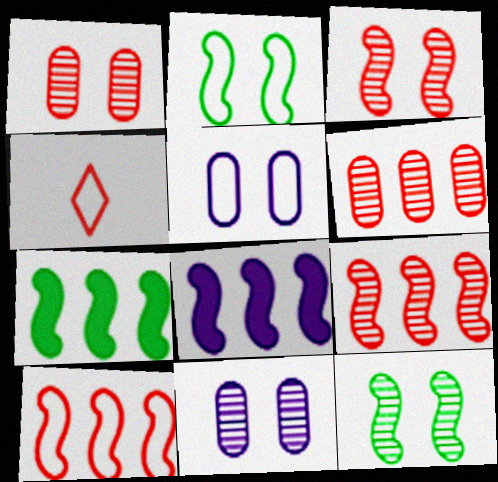[[4, 7, 11]]